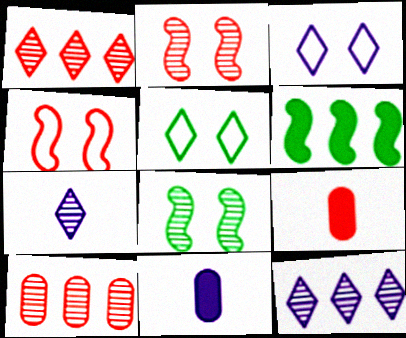[[1, 4, 9], 
[7, 8, 10]]